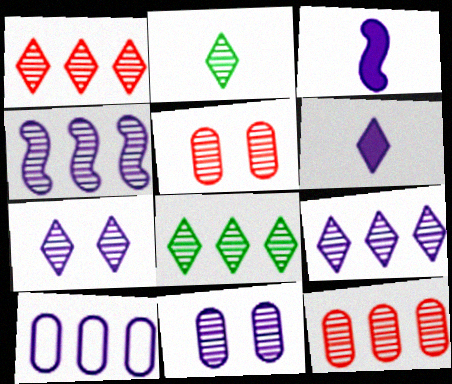[[1, 2, 7], 
[1, 8, 9], 
[2, 4, 5], 
[3, 7, 10], 
[4, 8, 12]]